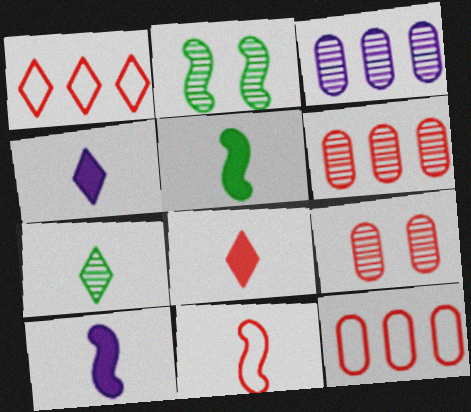[[2, 4, 12]]